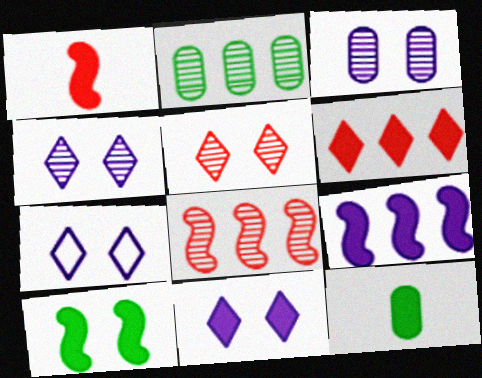[[1, 2, 7], 
[1, 9, 10], 
[4, 7, 11], 
[7, 8, 12]]